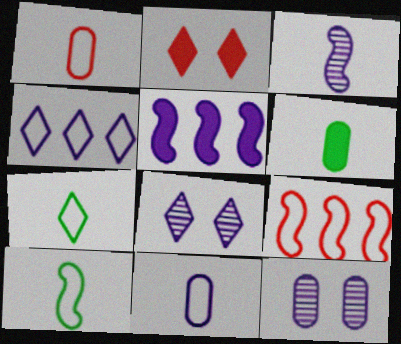[[2, 5, 6], 
[5, 8, 11], 
[6, 8, 9]]